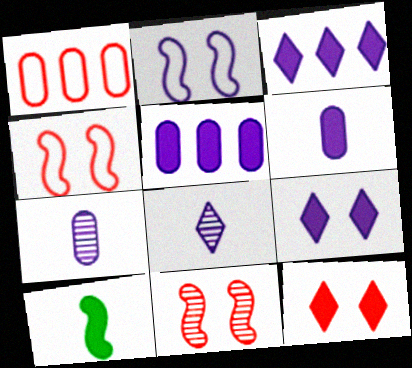[[2, 3, 7], 
[2, 5, 8], 
[5, 10, 12]]